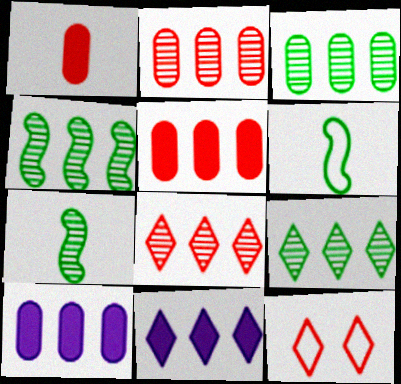[[3, 4, 9], 
[7, 10, 12]]